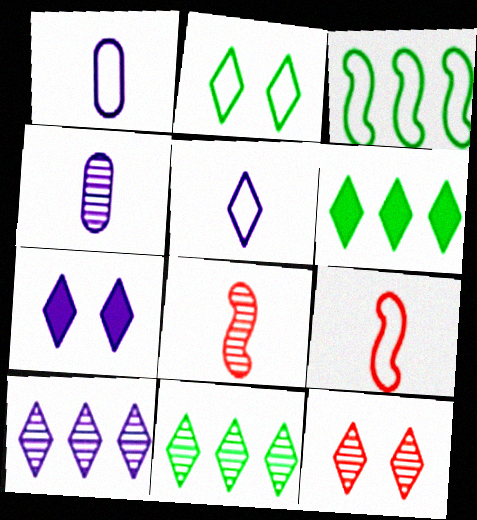[[2, 7, 12], 
[5, 6, 12], 
[5, 7, 10]]